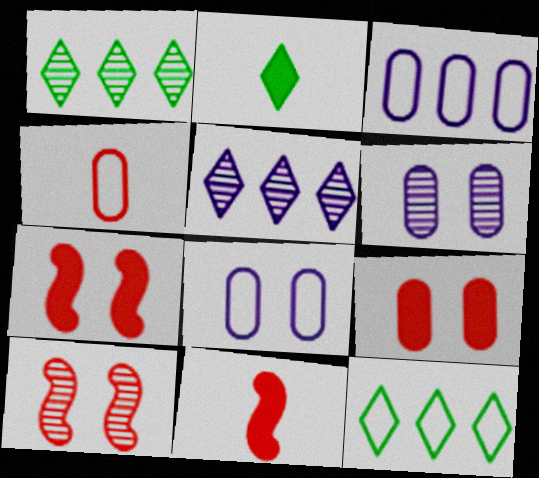[[1, 8, 11], 
[2, 3, 10], 
[6, 11, 12]]